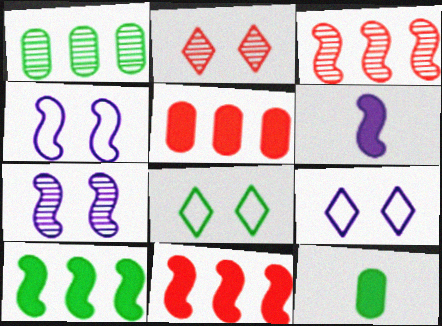[[3, 9, 12]]